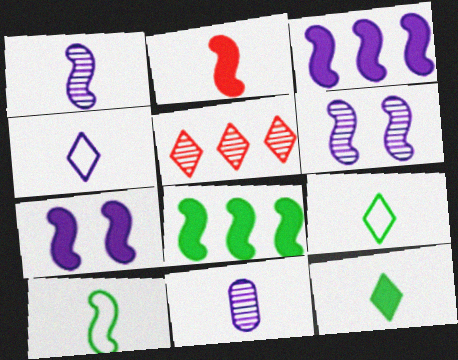[[1, 2, 10], 
[2, 7, 8], 
[2, 9, 11]]